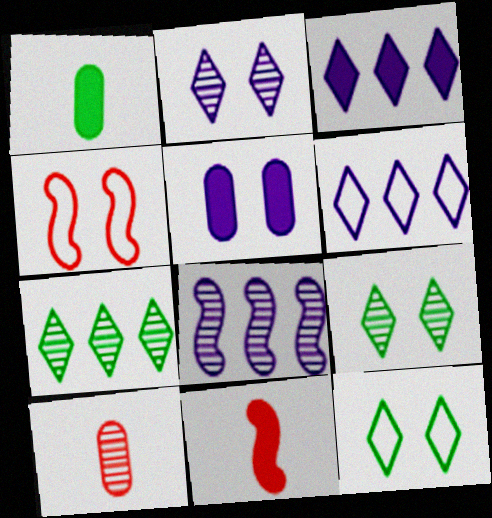[[4, 5, 9], 
[8, 9, 10]]